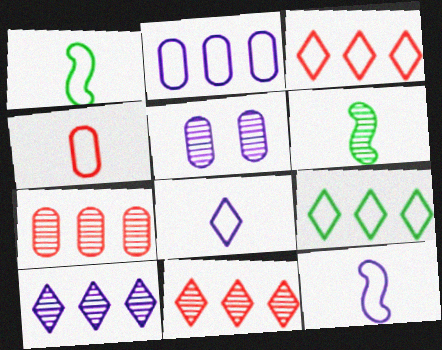[[1, 4, 8], 
[5, 6, 11]]